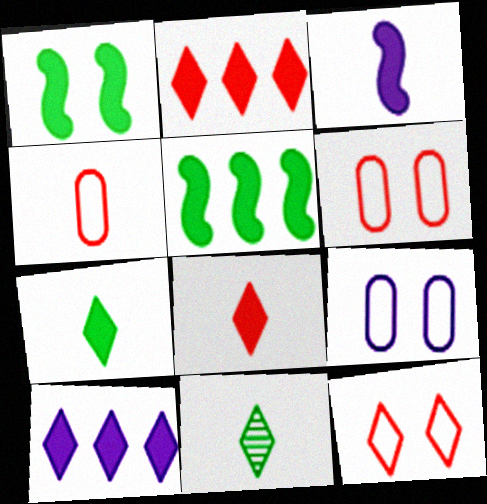[[3, 4, 11], 
[10, 11, 12]]